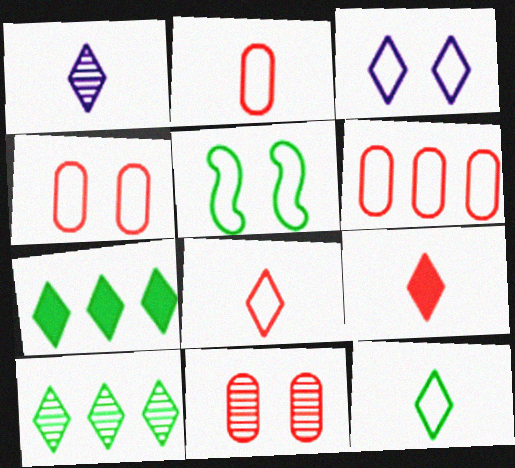[[1, 9, 12], 
[2, 4, 6], 
[3, 4, 5], 
[3, 9, 10]]